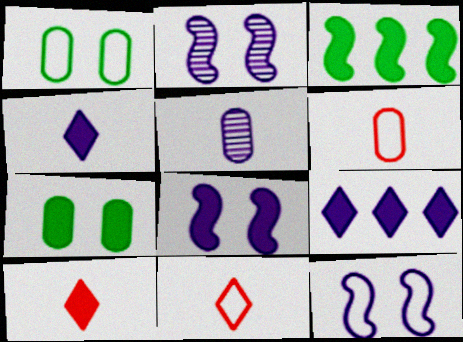[[2, 8, 12], 
[5, 9, 12]]